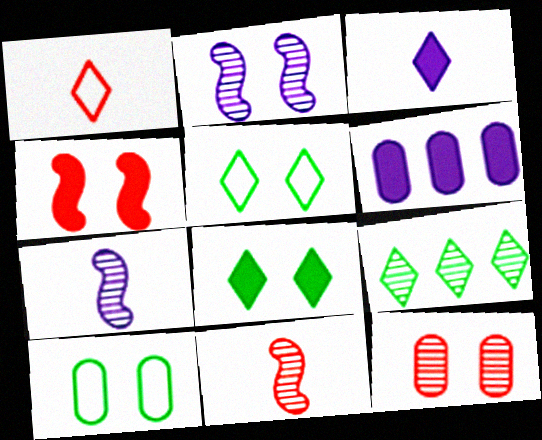[[5, 6, 11], 
[7, 9, 12]]